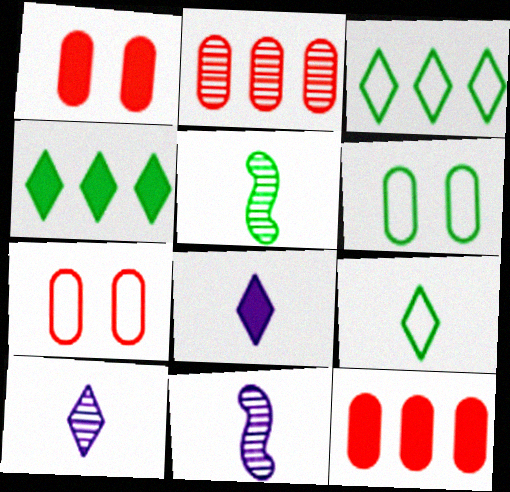[[1, 3, 11], 
[4, 5, 6], 
[4, 7, 11]]